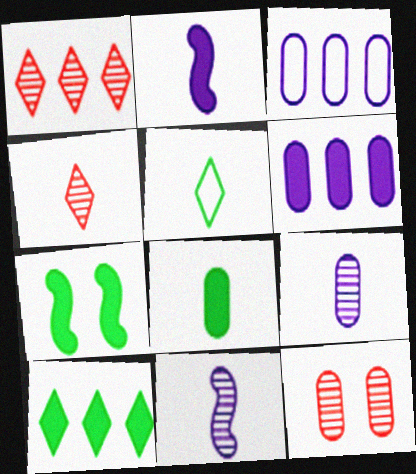[[3, 4, 7], 
[3, 8, 12], 
[7, 8, 10]]